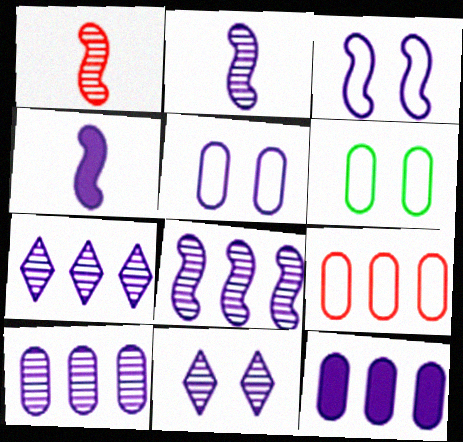[[2, 10, 11], 
[3, 4, 8], 
[4, 5, 7], 
[7, 8, 10]]